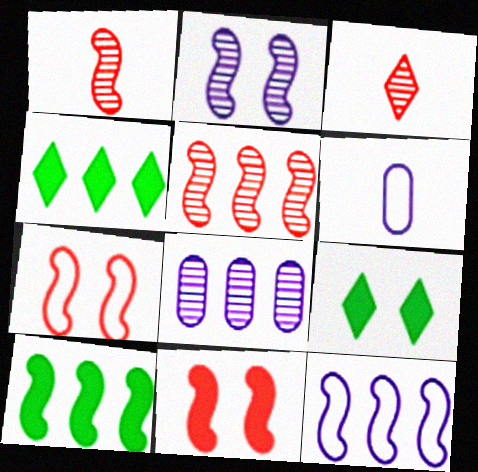[[5, 6, 9], 
[5, 10, 12]]